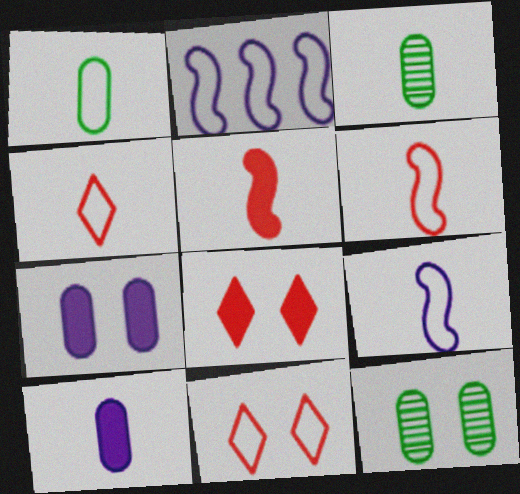[[1, 2, 11], 
[1, 4, 9], 
[2, 3, 8]]